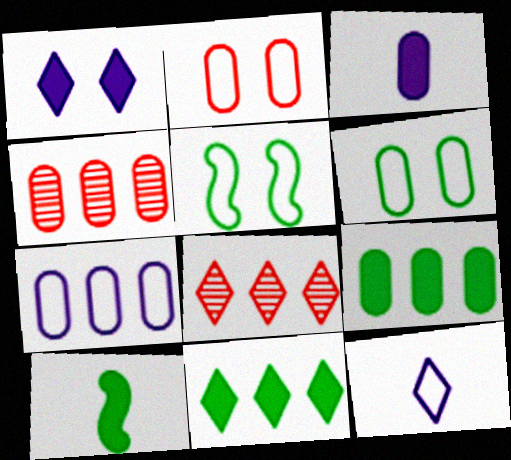[[3, 4, 6], 
[3, 5, 8], 
[4, 7, 9]]